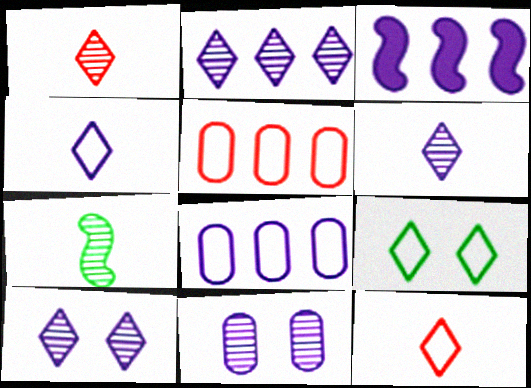[[2, 3, 8], 
[2, 6, 10], 
[3, 4, 11]]